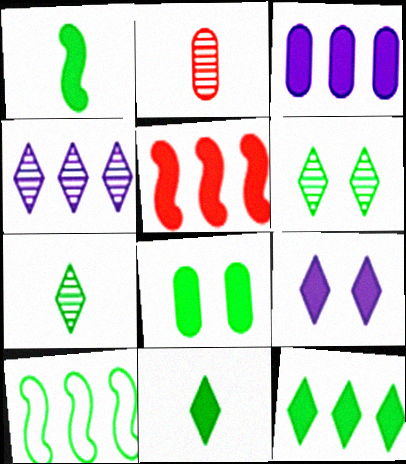[[1, 8, 12], 
[2, 9, 10], 
[3, 5, 12], 
[7, 8, 10]]